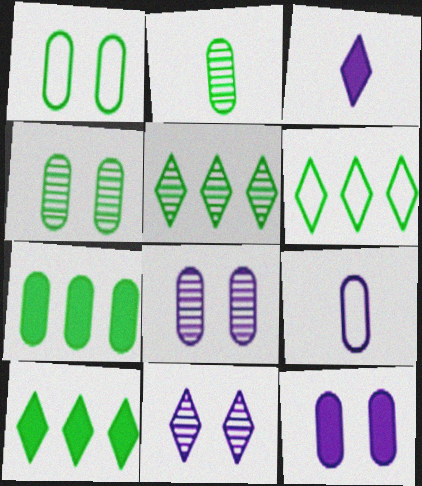[[1, 2, 7], 
[5, 6, 10]]